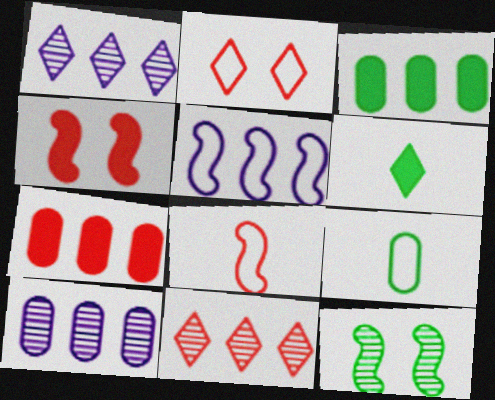[[1, 2, 6], 
[1, 4, 9], 
[2, 5, 9], 
[3, 5, 11]]